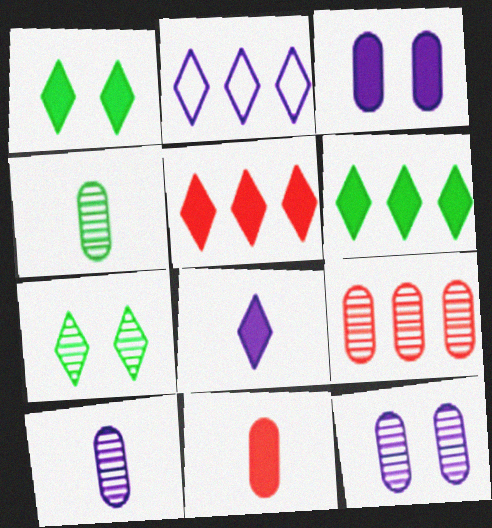[[1, 5, 8], 
[4, 9, 12]]